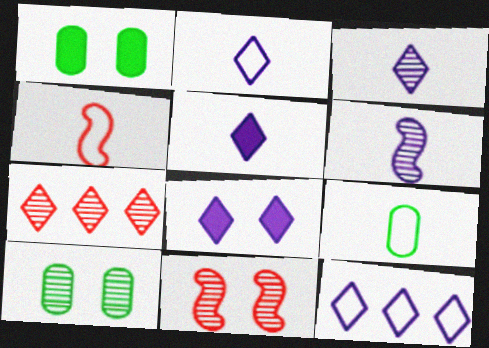[[2, 3, 5], 
[2, 4, 9], 
[3, 8, 12], 
[6, 7, 10]]